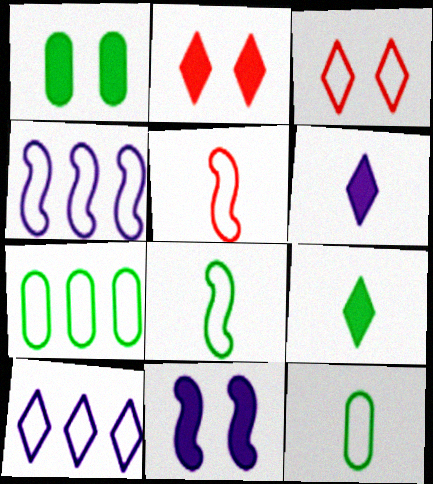[[1, 2, 11], 
[3, 4, 12]]